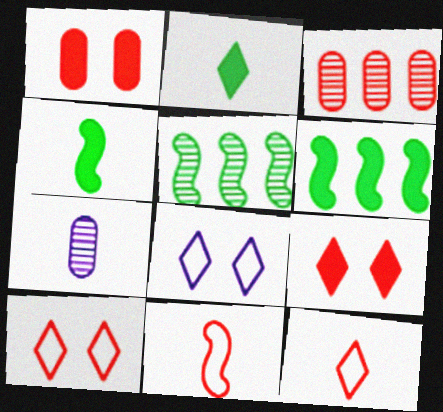[[2, 7, 11], 
[3, 4, 8], 
[3, 9, 11], 
[4, 7, 12], 
[6, 7, 10]]